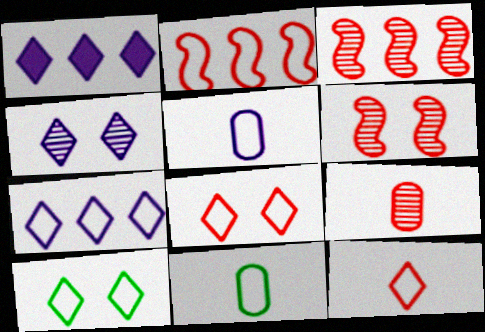[[1, 6, 11], 
[2, 5, 10], 
[7, 10, 12]]